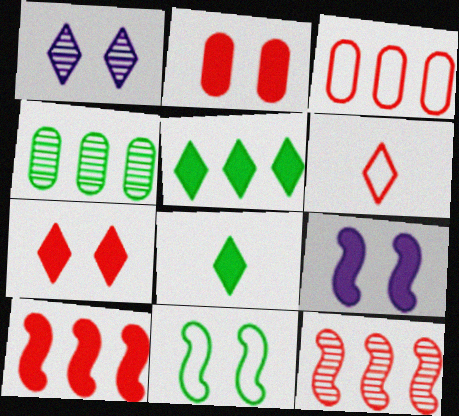[[1, 2, 11], 
[1, 5, 6], 
[2, 6, 12], 
[4, 6, 9], 
[4, 8, 11]]